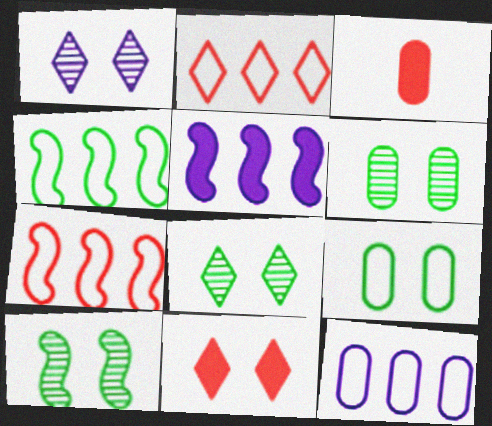[[1, 3, 4], 
[2, 4, 12], 
[3, 6, 12], 
[6, 8, 10]]